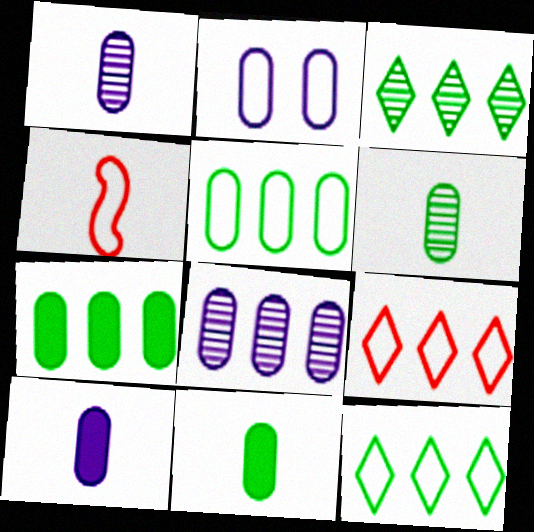[[2, 4, 12], 
[2, 8, 10]]